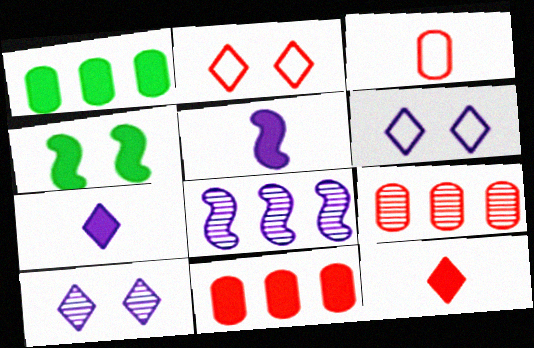[[4, 7, 11]]